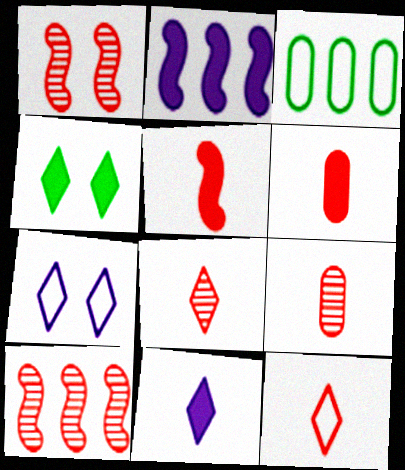[[1, 3, 11], 
[2, 4, 6], 
[5, 9, 12]]